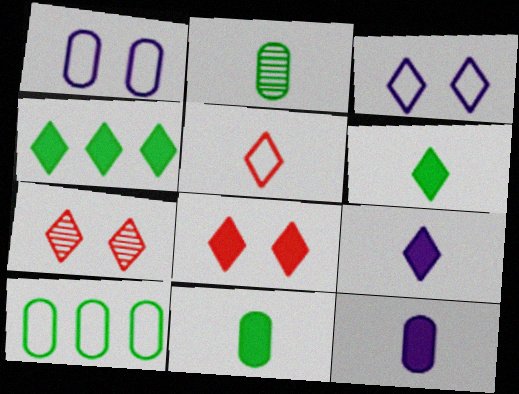[[4, 8, 9]]